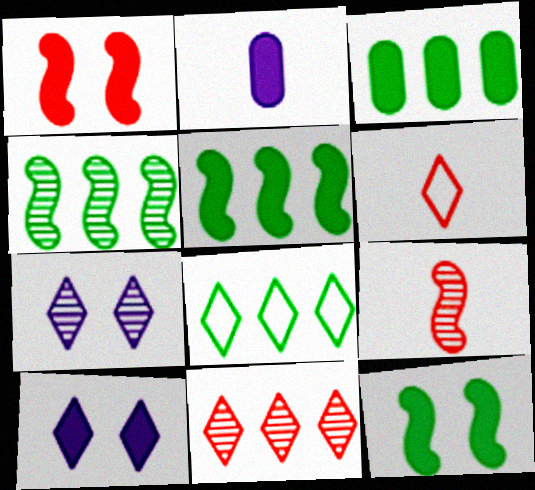[[3, 4, 8]]